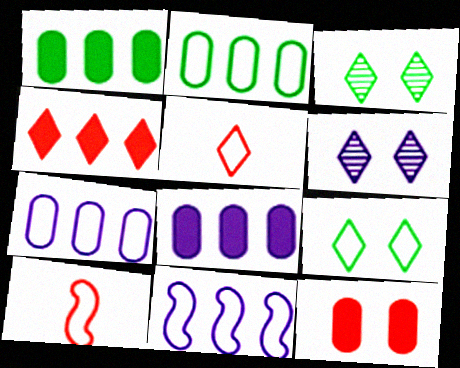[[1, 6, 10], 
[3, 8, 10], 
[7, 9, 10]]